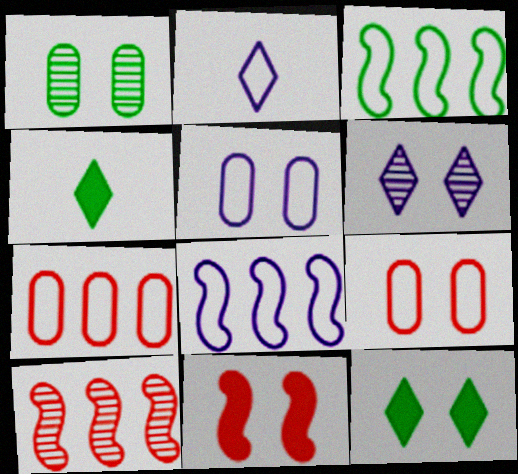[[1, 3, 4], 
[2, 3, 9], 
[2, 5, 8], 
[4, 5, 10]]